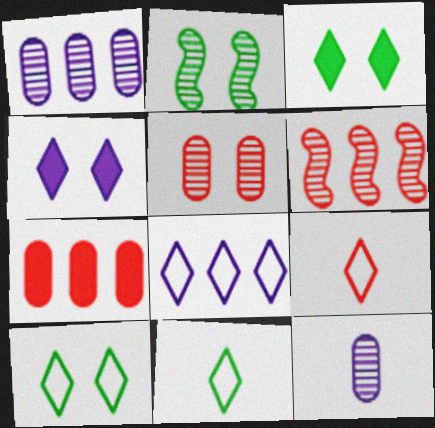[[8, 9, 10]]